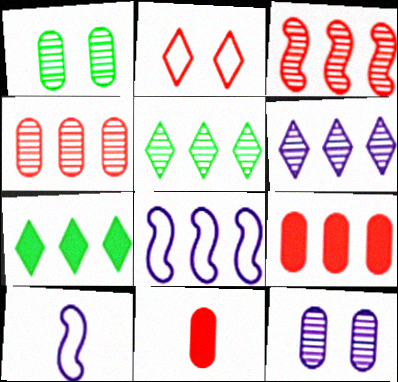[[2, 3, 11], 
[4, 7, 8], 
[5, 8, 9]]